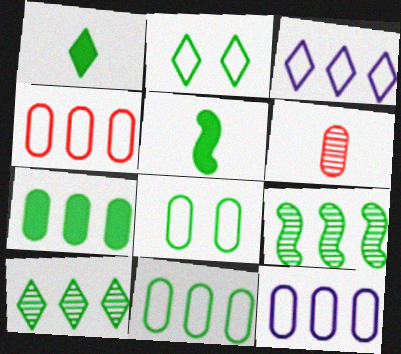[[1, 2, 10], 
[1, 8, 9], 
[4, 11, 12], 
[5, 8, 10]]